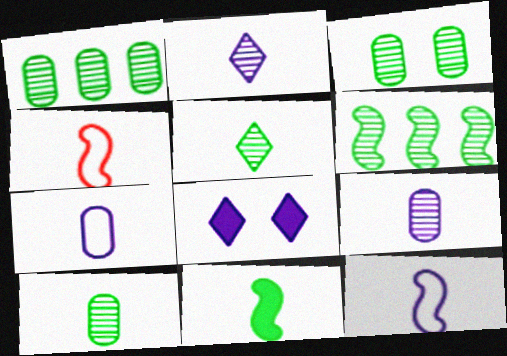[[1, 3, 10], 
[1, 4, 8], 
[3, 5, 6]]